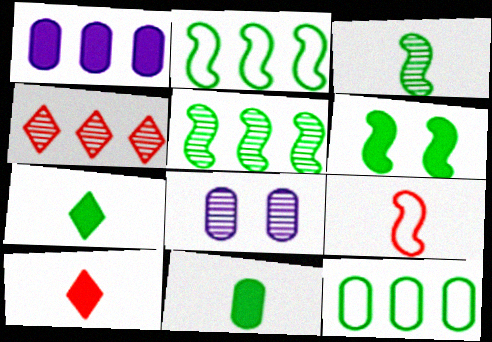[[1, 2, 4], 
[1, 6, 10], 
[2, 3, 6], 
[2, 8, 10], 
[3, 4, 8]]